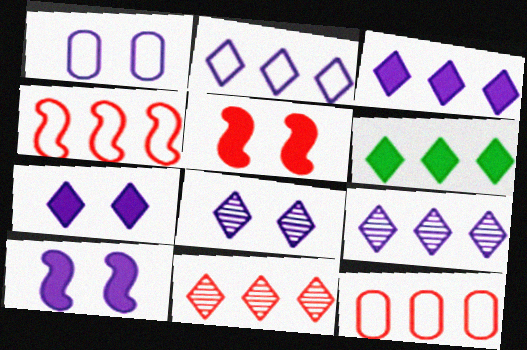[[1, 8, 10], 
[2, 3, 9], 
[2, 6, 11]]